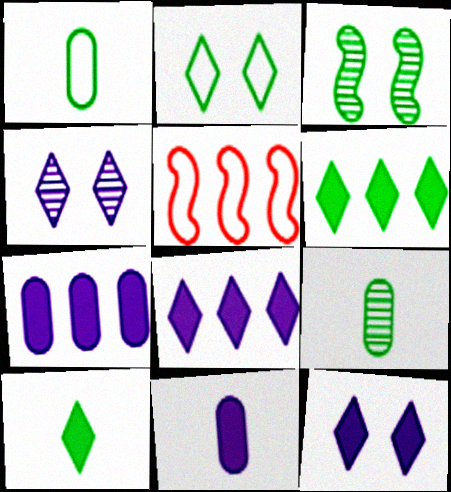[[1, 3, 6], 
[5, 9, 12]]